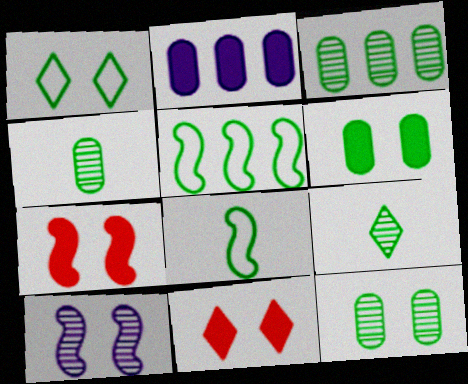[[3, 4, 12], 
[5, 6, 9]]